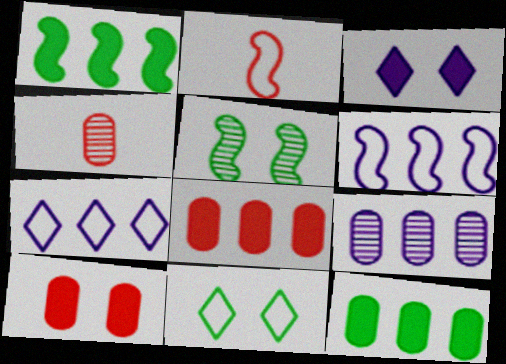[]